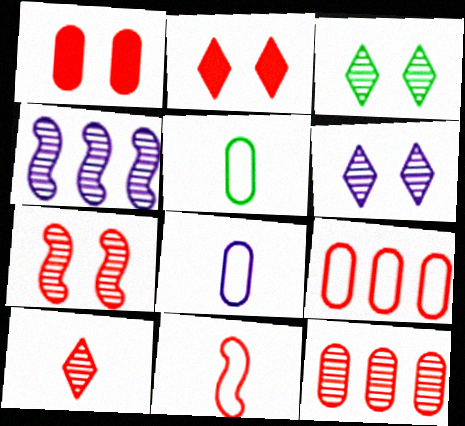[[2, 4, 5], 
[2, 11, 12], 
[7, 10, 12]]